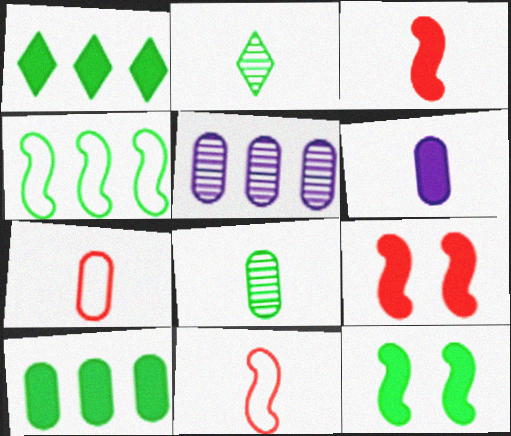[[1, 6, 9], 
[2, 6, 11], 
[6, 7, 8]]